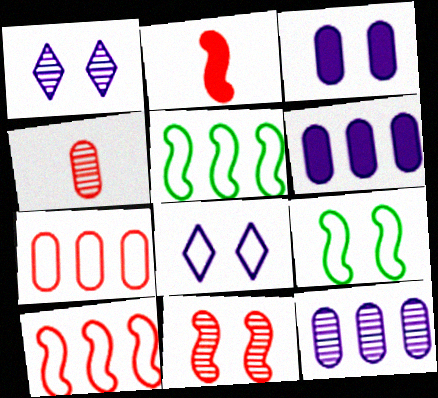[[2, 10, 11]]